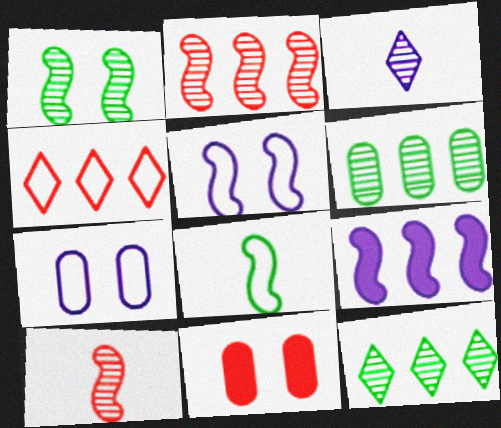[[3, 7, 9], 
[4, 6, 9], 
[4, 7, 8], 
[4, 10, 11]]